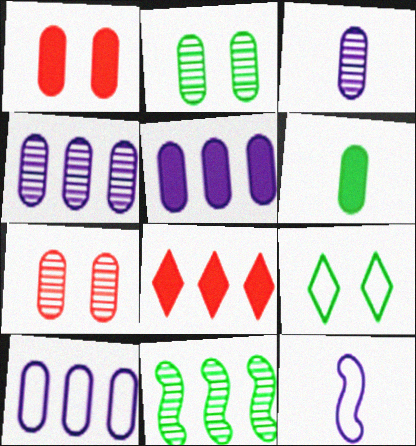[[1, 5, 6], 
[2, 8, 12], 
[4, 5, 10], 
[6, 7, 10], 
[6, 9, 11], 
[8, 10, 11]]